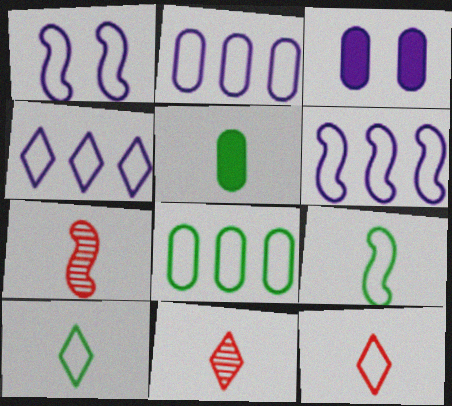[[1, 8, 12], 
[2, 4, 6]]